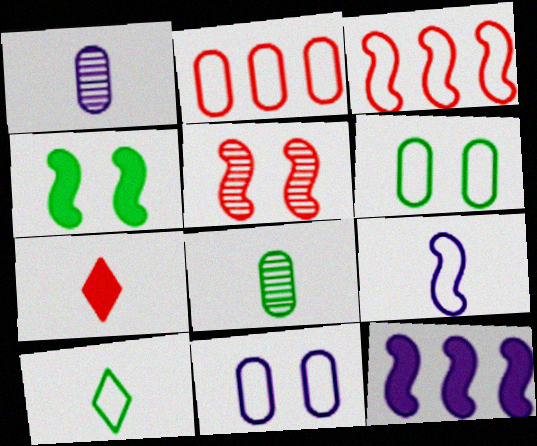[[2, 5, 7], 
[3, 10, 11], 
[7, 8, 9]]